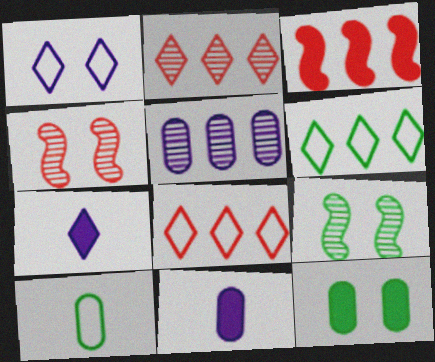[[1, 4, 12], 
[3, 5, 6], 
[3, 7, 12], 
[4, 6, 11], 
[8, 9, 11]]